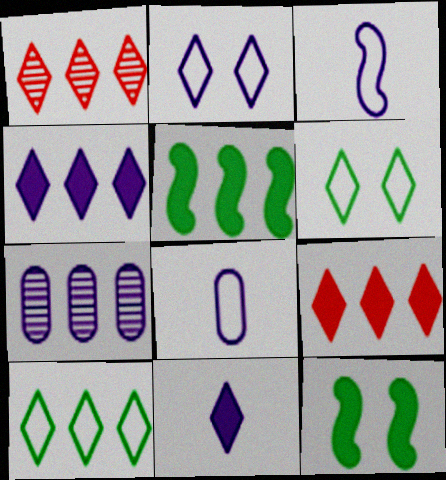[[1, 4, 10], 
[1, 6, 11], 
[1, 8, 12]]